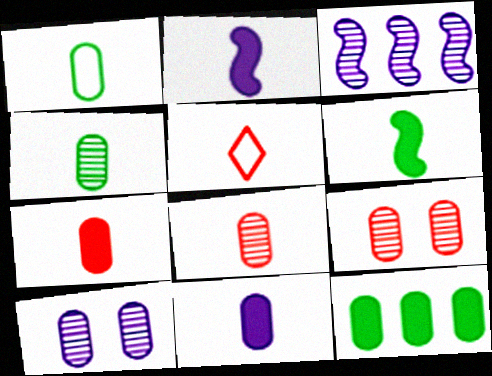[[1, 8, 11], 
[2, 4, 5]]